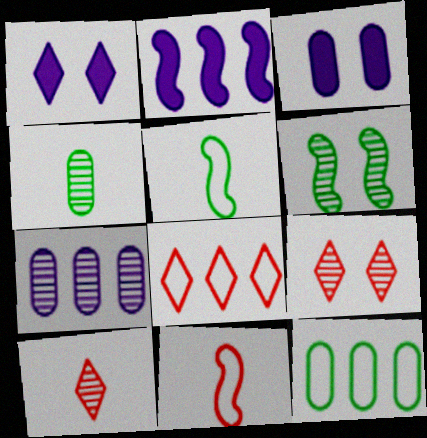[[2, 6, 11], 
[6, 7, 10]]